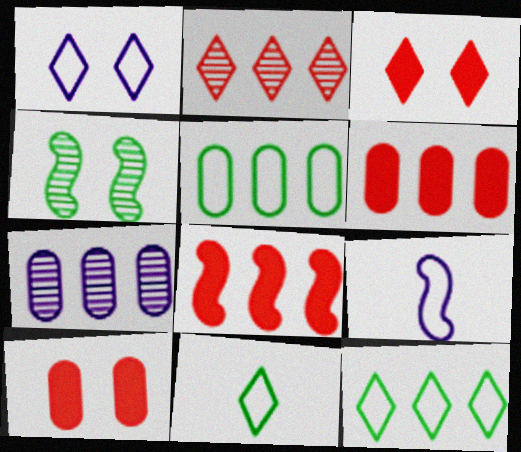[[1, 4, 10], 
[4, 8, 9], 
[5, 6, 7], 
[7, 8, 12]]